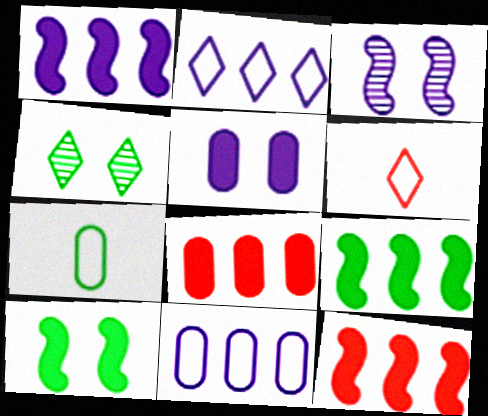[[1, 9, 12], 
[4, 7, 9]]